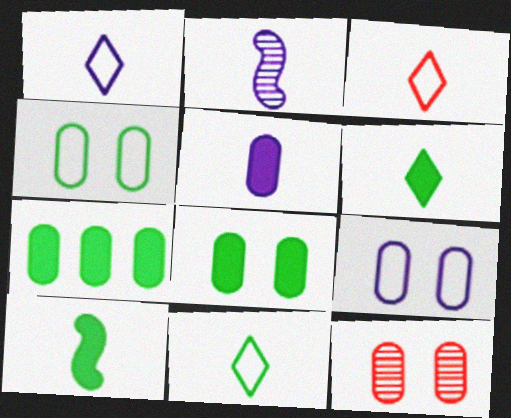[[1, 2, 5], 
[1, 3, 11], 
[8, 9, 12]]